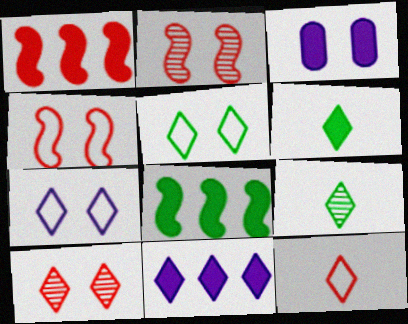[[1, 3, 6], 
[2, 3, 5]]